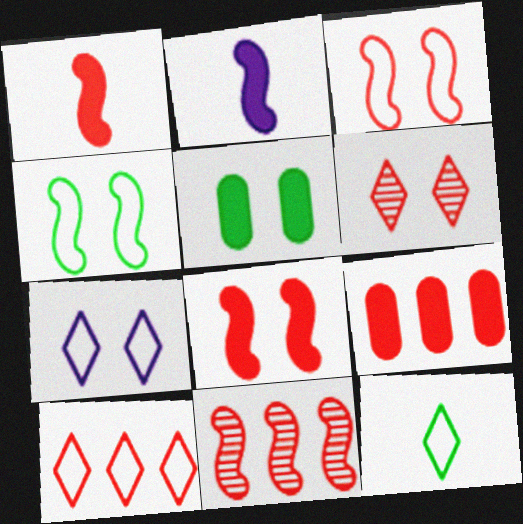[[1, 3, 11], 
[2, 4, 11], 
[7, 10, 12], 
[9, 10, 11]]